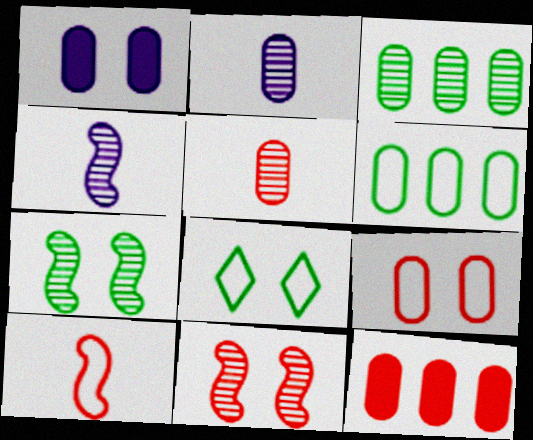[[1, 5, 6], 
[1, 8, 11], 
[4, 8, 12], 
[5, 9, 12]]